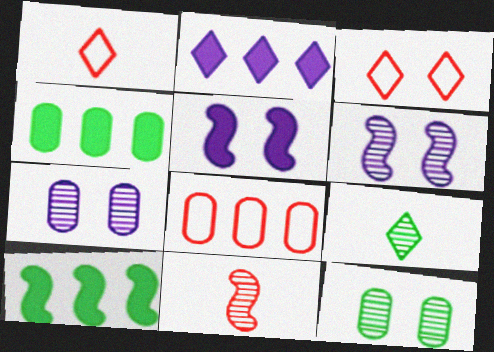[[1, 4, 6], 
[1, 7, 10], 
[2, 3, 9], 
[3, 5, 12], 
[5, 8, 9]]